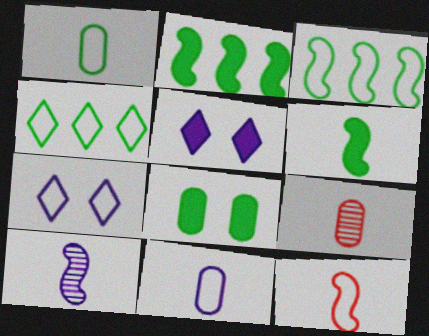[[2, 7, 9], 
[3, 5, 9], 
[6, 10, 12]]